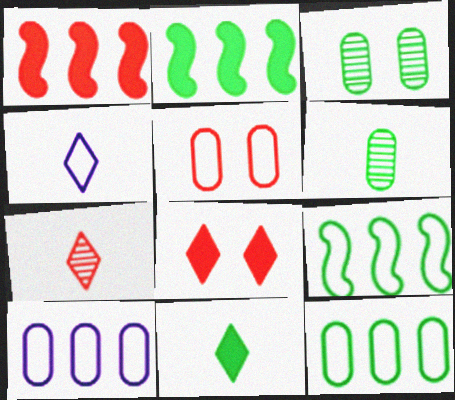[[1, 3, 4], 
[1, 5, 7], 
[3, 9, 11], 
[4, 5, 9], 
[4, 7, 11]]